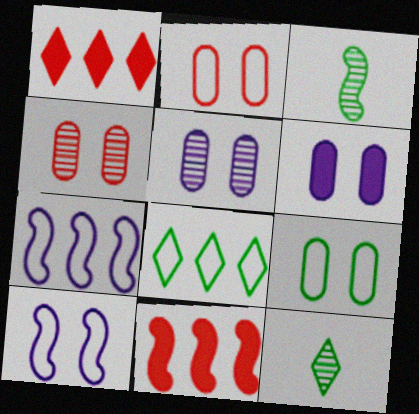[[3, 10, 11], 
[4, 6, 9]]